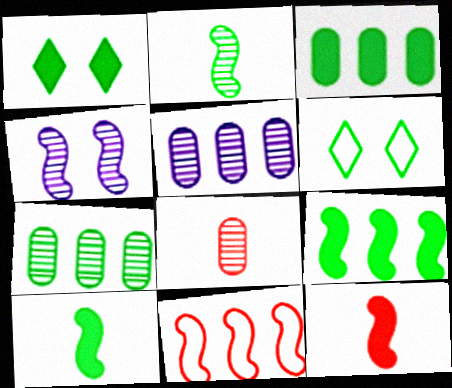[[1, 3, 10], 
[2, 3, 6], 
[4, 10, 11], 
[5, 6, 12], 
[6, 7, 10]]